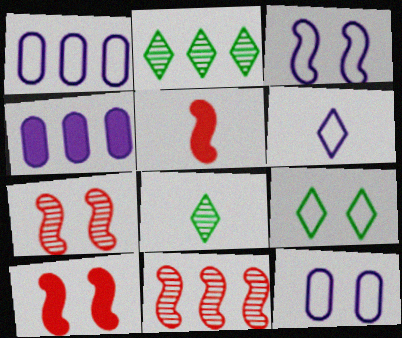[[1, 3, 6], 
[1, 8, 10], 
[2, 5, 12]]